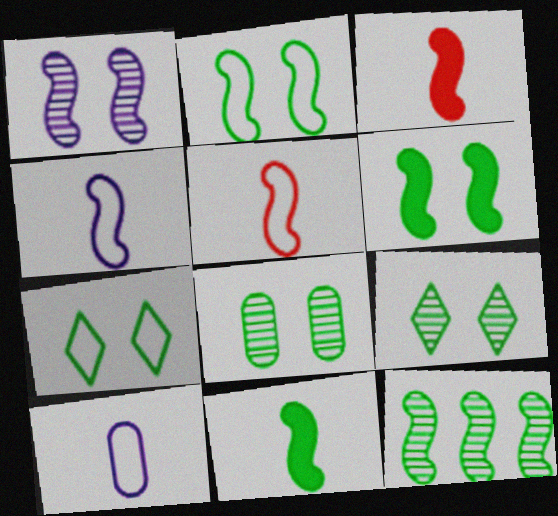[[2, 11, 12], 
[6, 7, 8]]